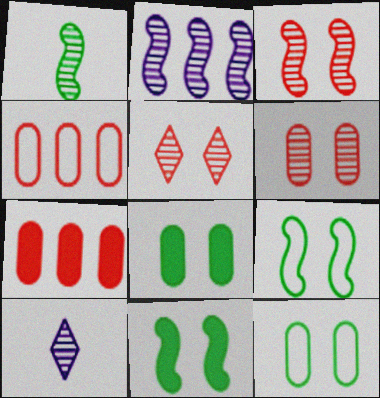[[1, 2, 3], 
[3, 5, 6], 
[4, 10, 11], 
[7, 9, 10]]